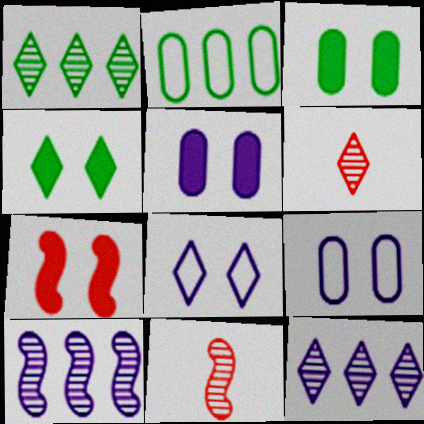[[4, 5, 7]]